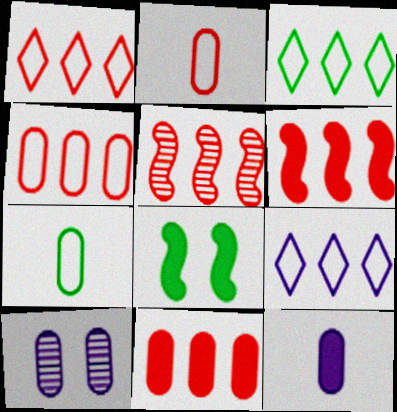[[1, 3, 9], 
[1, 5, 11], 
[7, 10, 11]]